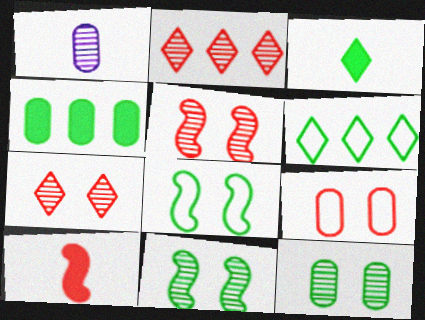[[1, 2, 11], 
[1, 4, 9], 
[2, 9, 10]]